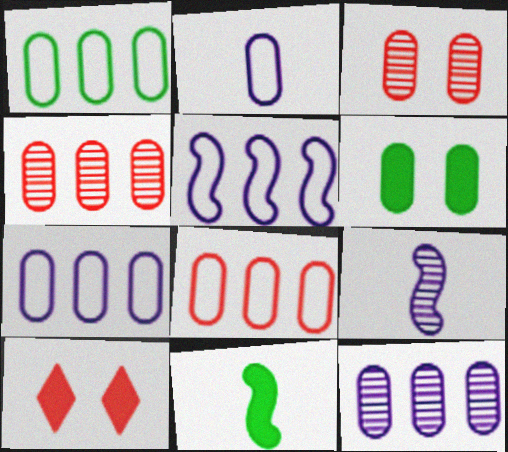[[1, 7, 8], 
[1, 9, 10], 
[2, 4, 6]]